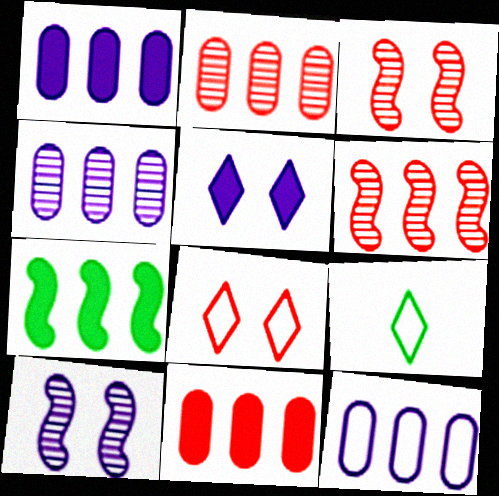[[1, 3, 9], 
[1, 4, 12], 
[9, 10, 11]]